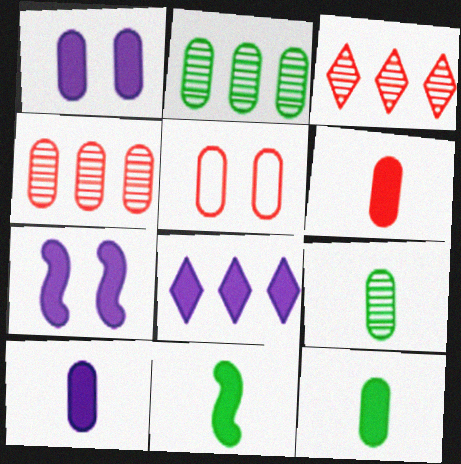[[2, 5, 10], 
[4, 5, 6], 
[6, 10, 12], 
[7, 8, 10]]